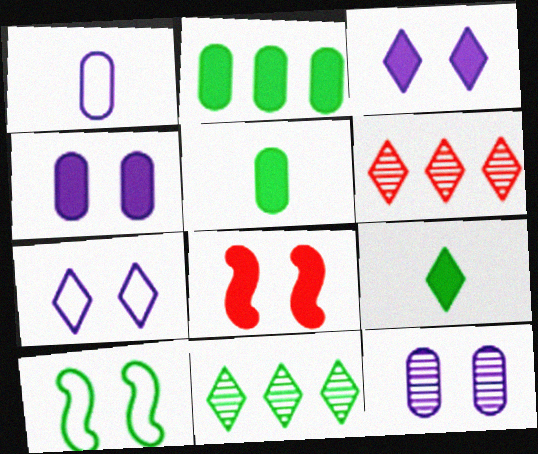[[1, 8, 11], 
[5, 10, 11], 
[6, 7, 9]]